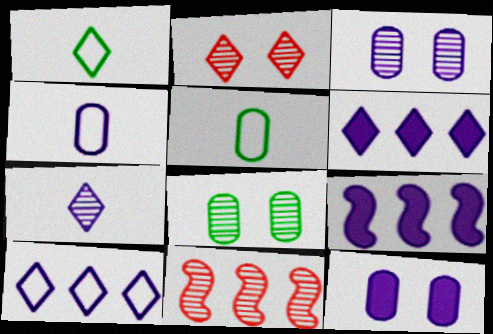[[1, 2, 6], 
[1, 11, 12], 
[2, 5, 9], 
[7, 8, 11]]